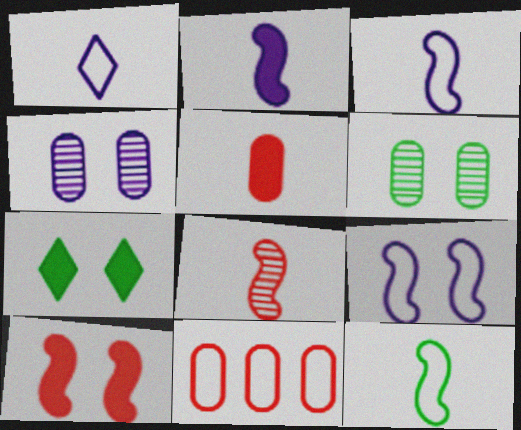[[2, 8, 12]]